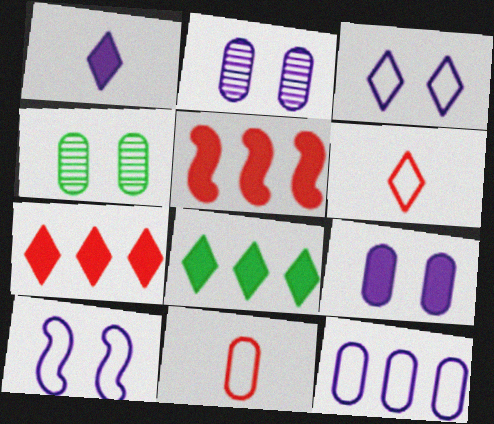[]